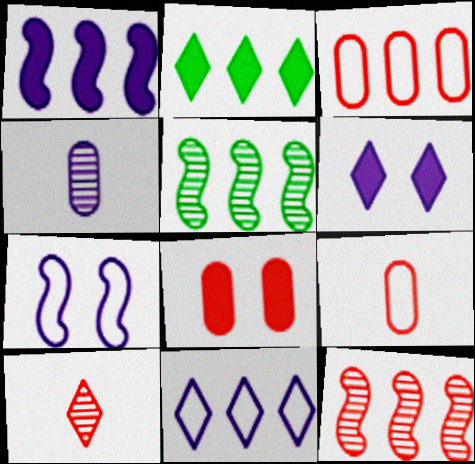[[5, 6, 9]]